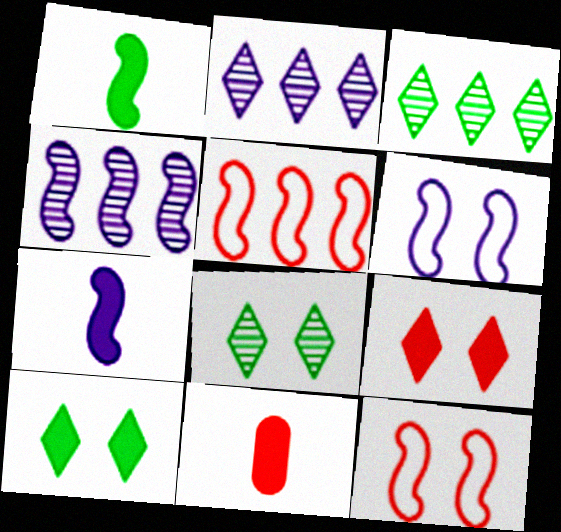[[1, 4, 12], 
[3, 6, 11], 
[4, 6, 7]]